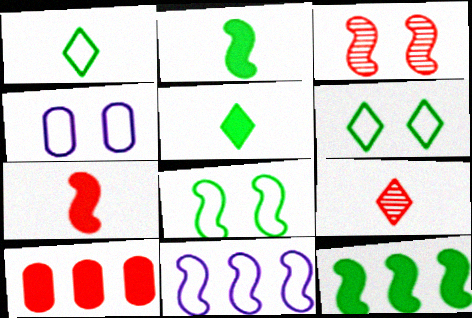[[2, 3, 11], 
[4, 9, 12]]